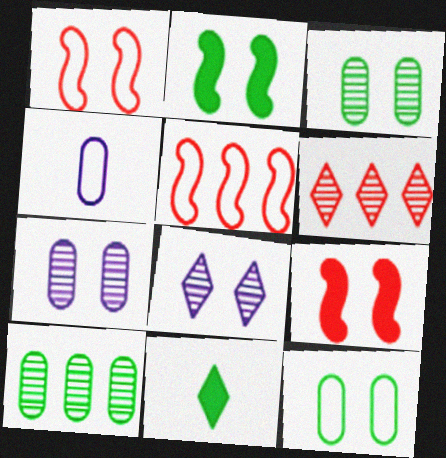[[2, 4, 6], 
[5, 7, 11], 
[8, 9, 12]]